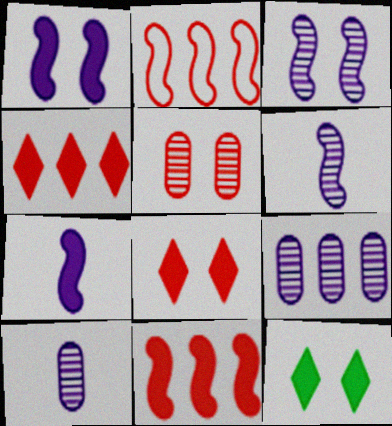[[2, 10, 12]]